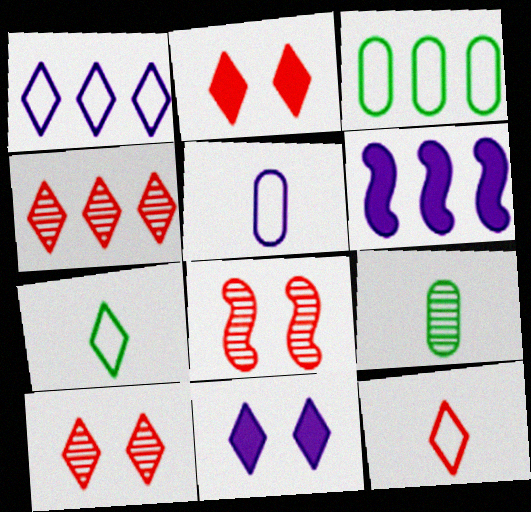[[2, 4, 12], 
[3, 4, 6], 
[4, 7, 11]]